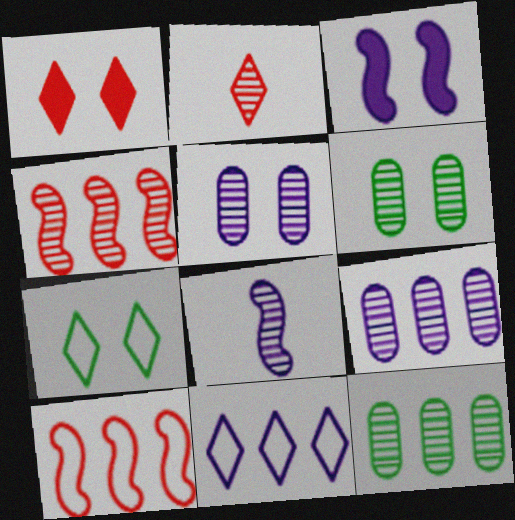[]